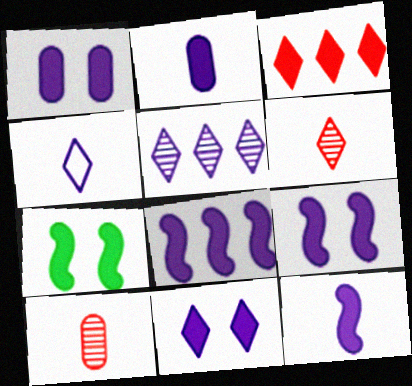[[1, 9, 11], 
[2, 3, 7], 
[2, 8, 11], 
[4, 5, 11], 
[8, 9, 12]]